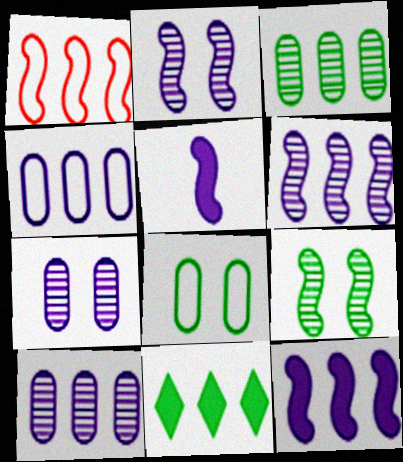[[1, 5, 9], 
[1, 10, 11]]